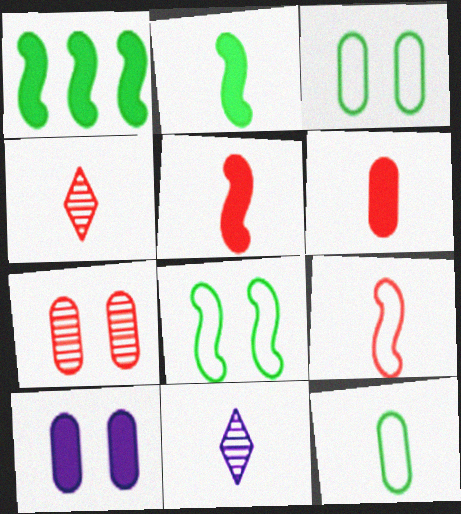[[3, 7, 10], 
[4, 6, 9], 
[5, 11, 12]]